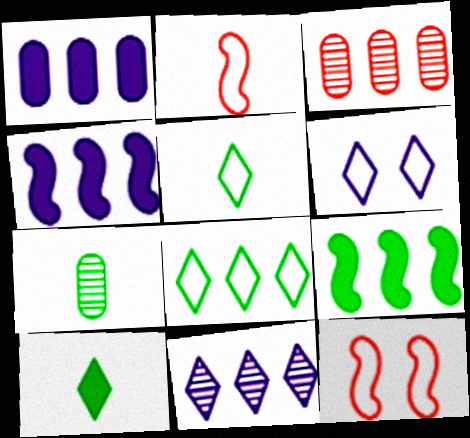[[3, 4, 8]]